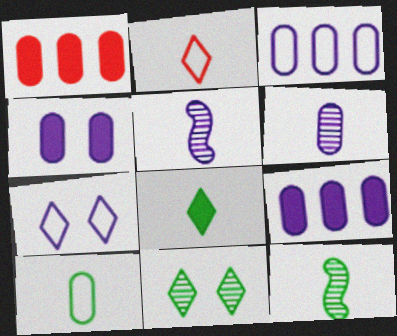[[1, 7, 12], 
[3, 4, 6], 
[5, 7, 9], 
[8, 10, 12]]